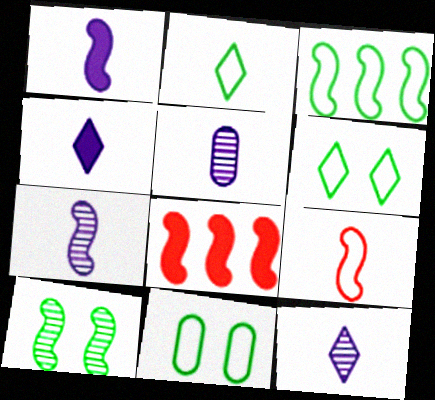[[2, 3, 11], 
[5, 6, 8], 
[5, 7, 12], 
[8, 11, 12]]